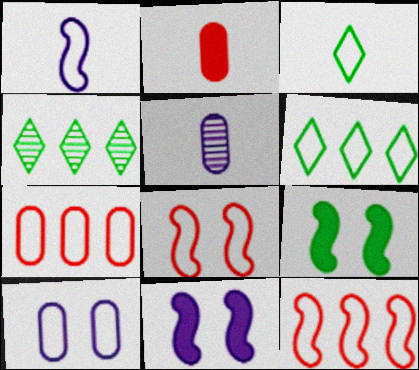[[3, 10, 12]]